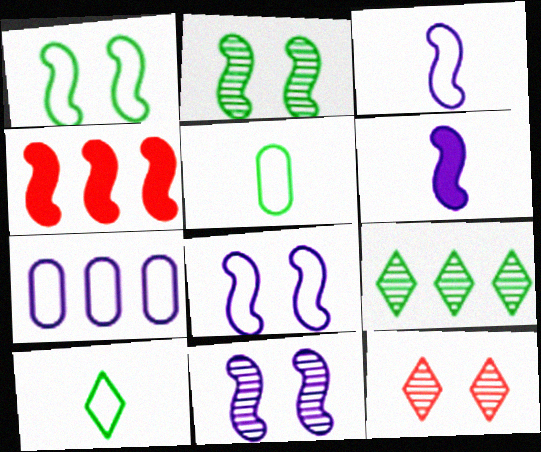[[2, 3, 4], 
[4, 7, 9]]